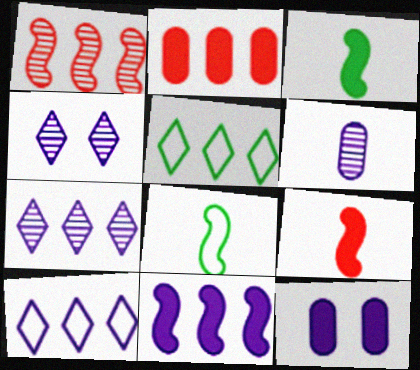[[2, 4, 8]]